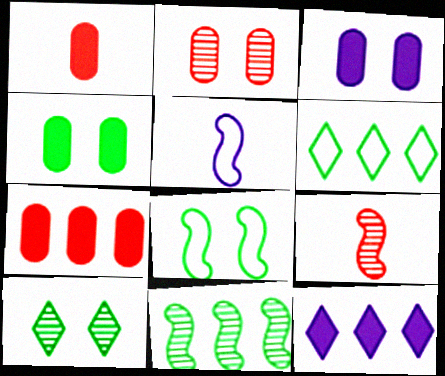[[3, 6, 9], 
[4, 8, 10], 
[5, 7, 10]]